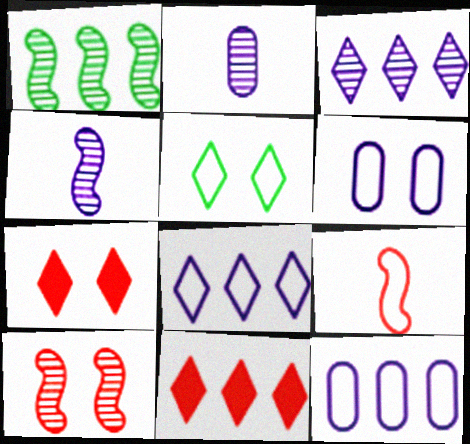[[1, 4, 10], 
[1, 11, 12], 
[5, 9, 12]]